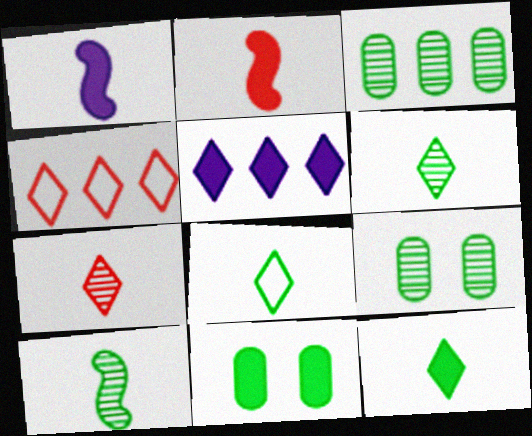[[1, 4, 9], 
[2, 5, 11], 
[6, 8, 12]]